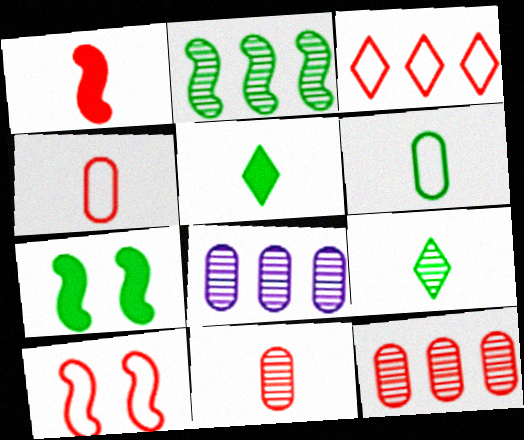[[3, 4, 10], 
[5, 8, 10]]